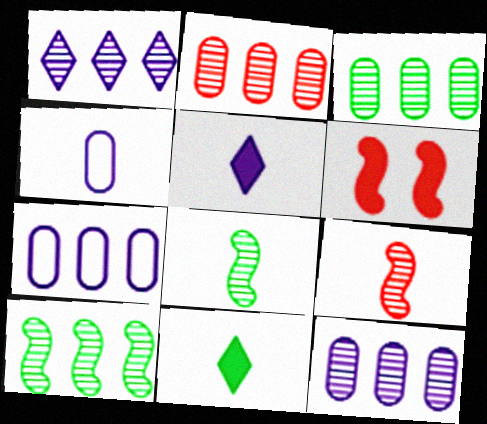[[1, 2, 10], 
[2, 3, 12], 
[4, 9, 11]]